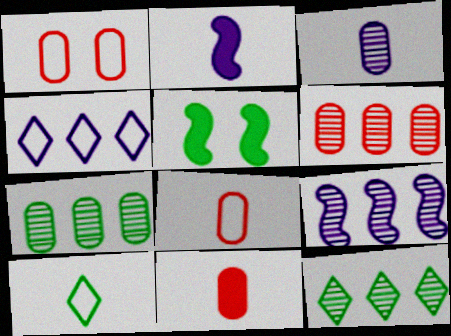[[1, 2, 12], 
[1, 6, 11], 
[5, 7, 10], 
[6, 9, 12]]